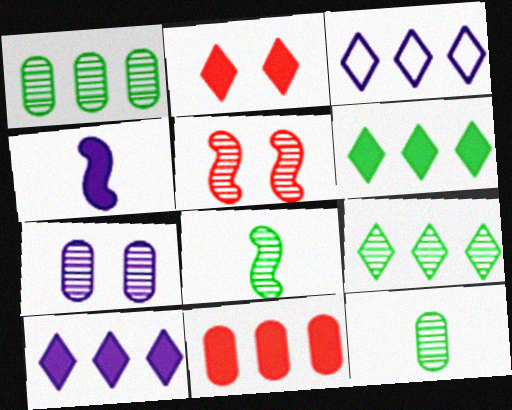[[3, 4, 7]]